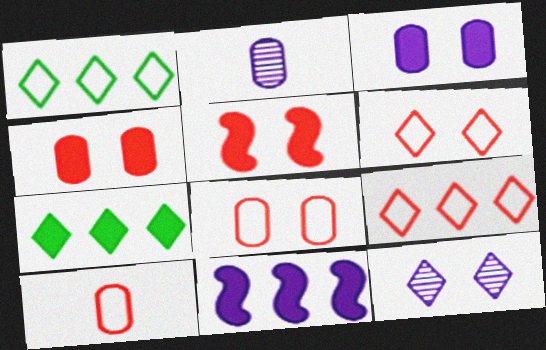[[1, 2, 5]]